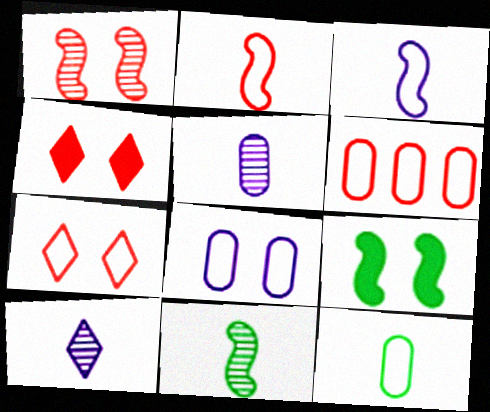[[2, 6, 7], 
[6, 8, 12], 
[6, 9, 10]]